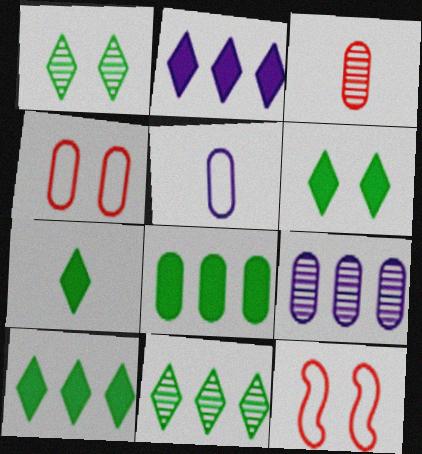[[6, 7, 10], 
[7, 9, 12]]